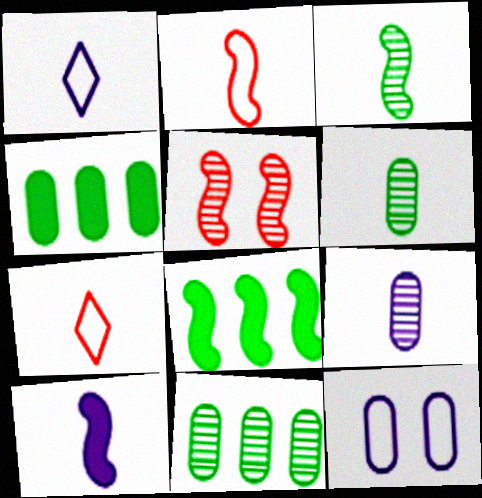[[1, 4, 5], 
[1, 9, 10], 
[2, 3, 10], 
[6, 7, 10]]